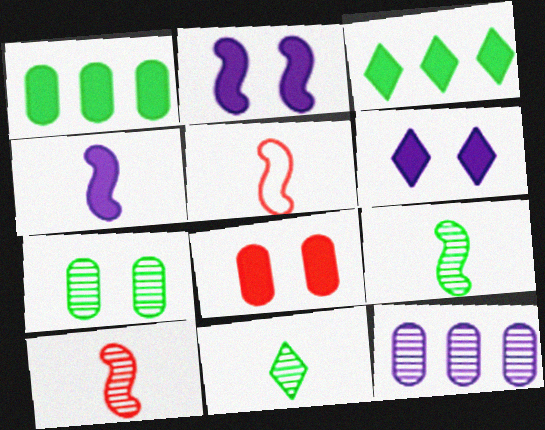[[3, 4, 8], 
[4, 5, 9]]